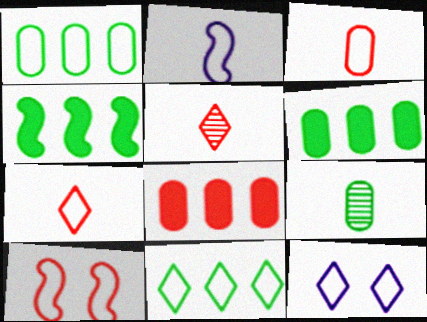[[5, 8, 10], 
[7, 11, 12]]